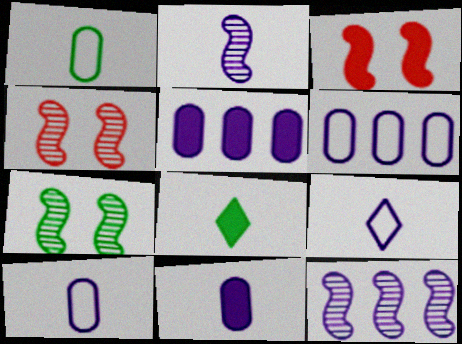[[2, 9, 11], 
[3, 5, 8], 
[4, 6, 8]]